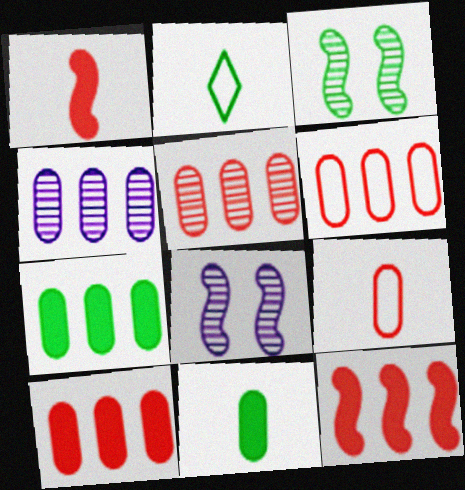[[2, 3, 7], 
[2, 8, 10], 
[4, 6, 7], 
[5, 6, 10]]